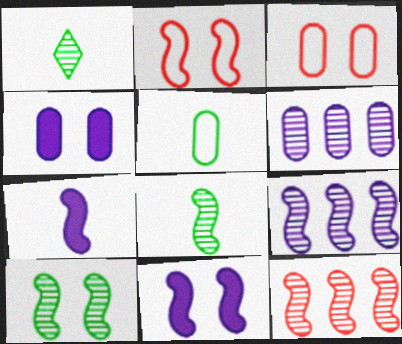[[2, 10, 11]]